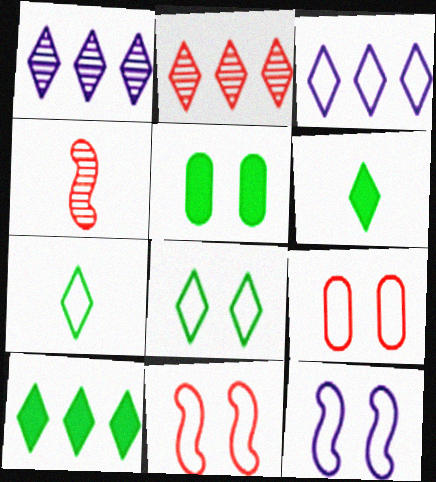[[2, 3, 10], 
[3, 4, 5], 
[8, 9, 12]]